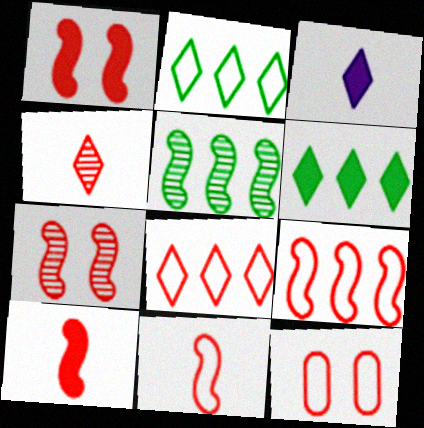[[3, 5, 12], 
[7, 9, 10], 
[8, 11, 12]]